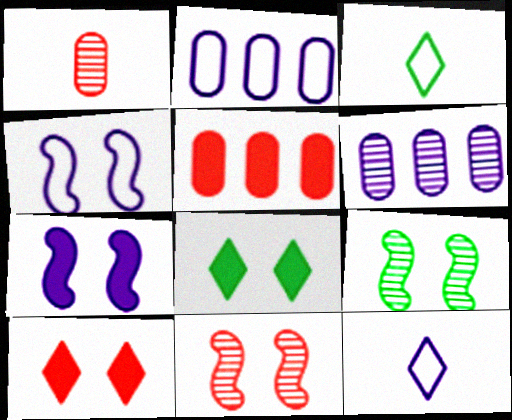[[2, 4, 12], 
[5, 9, 12], 
[6, 7, 12]]